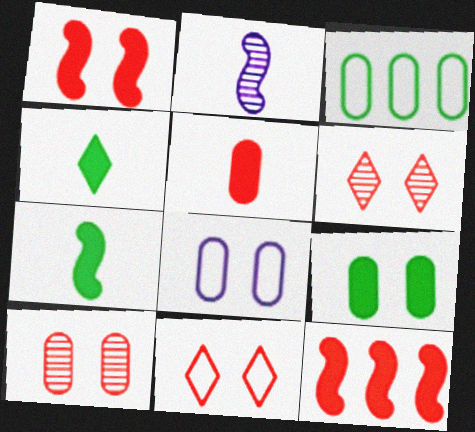[[1, 10, 11], 
[8, 9, 10]]